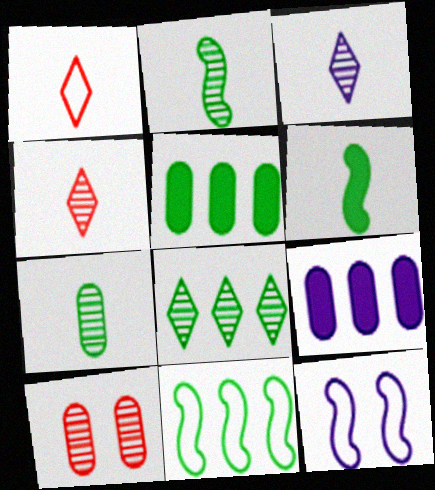[[3, 9, 12], 
[4, 5, 12], 
[5, 8, 11]]